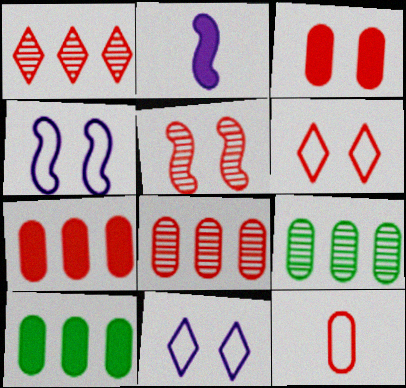[[2, 6, 9], 
[3, 5, 6], 
[3, 8, 12]]